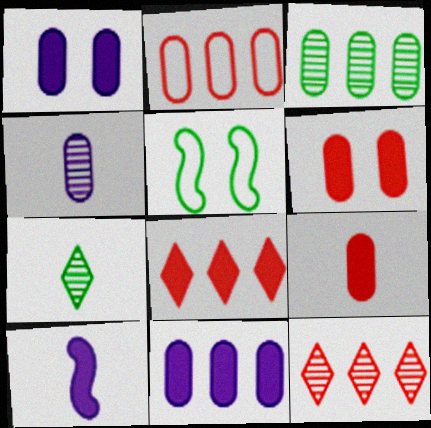[[2, 3, 11], 
[4, 5, 8]]